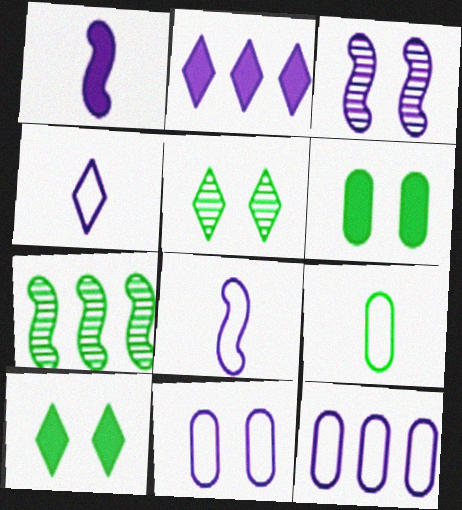[[7, 9, 10]]